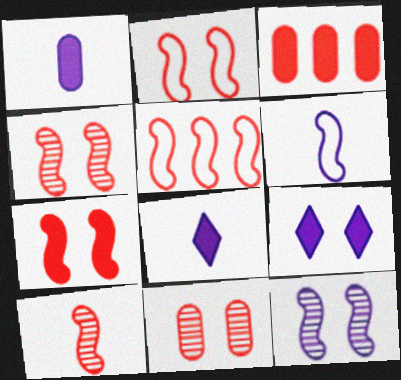[[2, 4, 7], 
[5, 7, 10]]